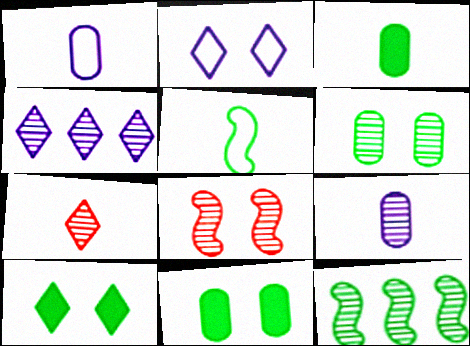[[2, 8, 11]]